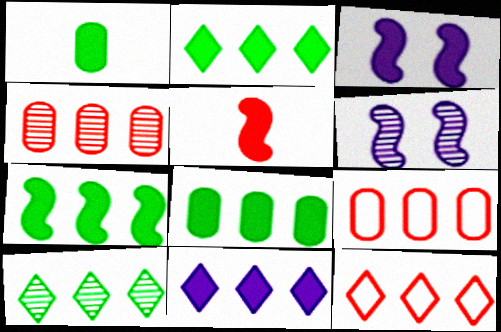[[1, 6, 12], 
[2, 7, 8], 
[3, 5, 7], 
[10, 11, 12]]